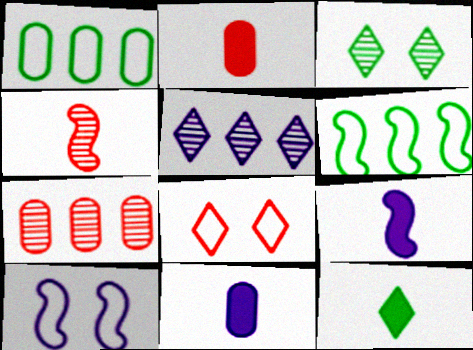[[2, 9, 12], 
[5, 8, 12], 
[5, 10, 11], 
[7, 10, 12]]